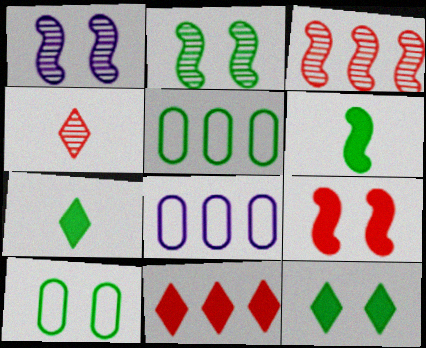[[2, 5, 7], 
[2, 10, 12]]